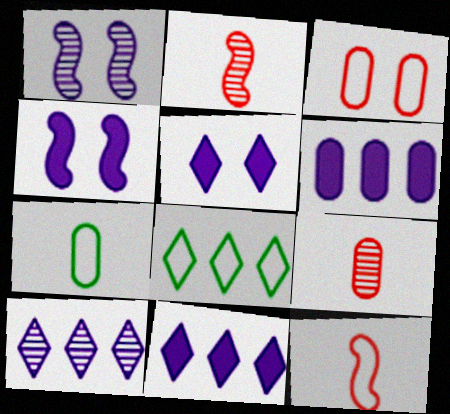[[4, 8, 9]]